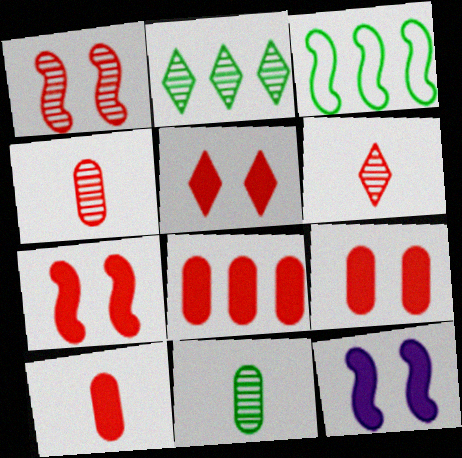[[5, 7, 9], 
[8, 9, 10]]